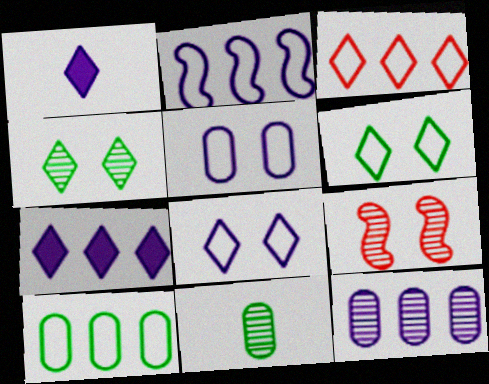[[1, 3, 4], 
[1, 9, 10], 
[2, 3, 10], 
[2, 7, 12]]